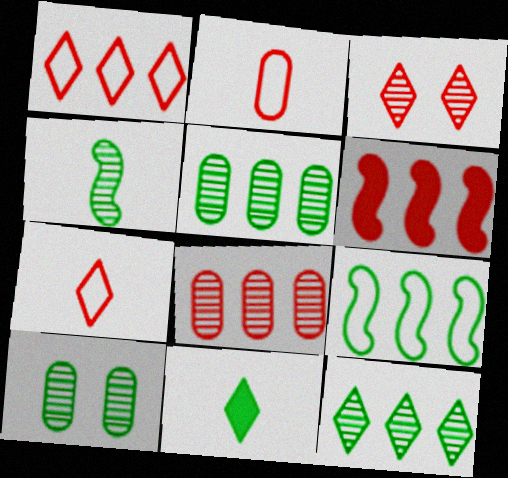[[1, 6, 8], 
[2, 3, 6], 
[4, 10, 12], 
[9, 10, 11]]